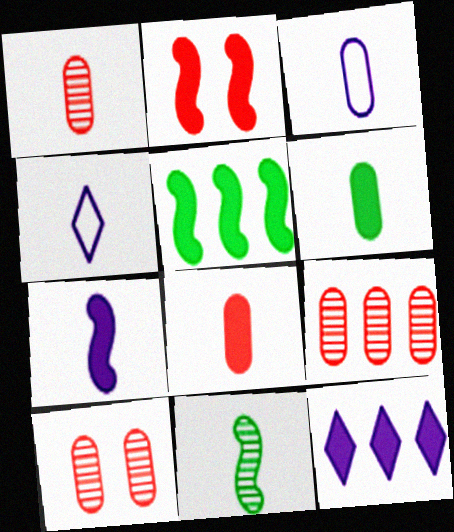[[1, 3, 6], 
[1, 9, 10], 
[2, 5, 7], 
[2, 6, 12], 
[4, 5, 10], 
[4, 8, 11]]